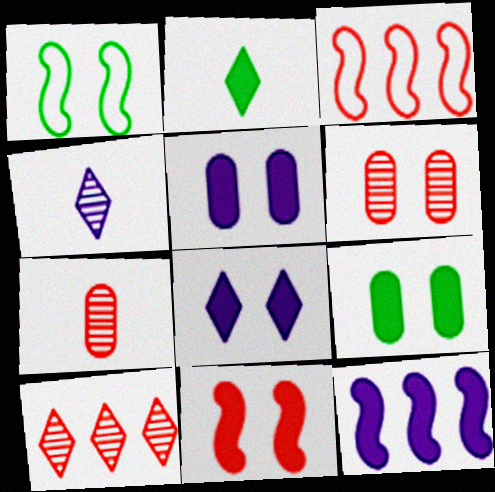[[1, 6, 8], 
[3, 4, 9], 
[8, 9, 11]]